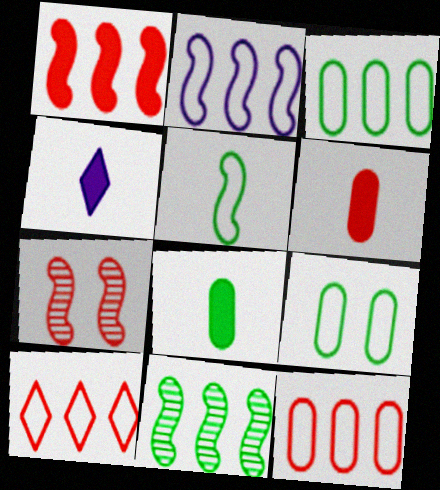[[1, 2, 11], 
[2, 3, 10], 
[3, 4, 7], 
[6, 7, 10]]